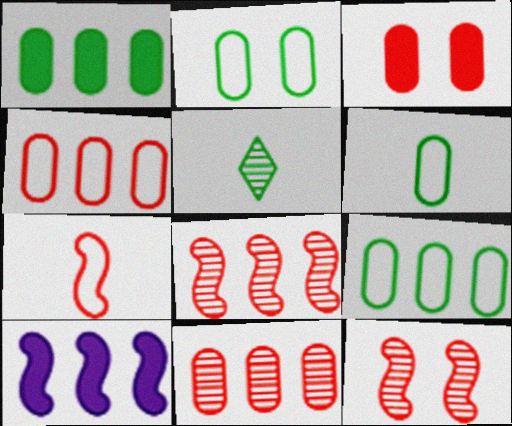[[2, 6, 9]]